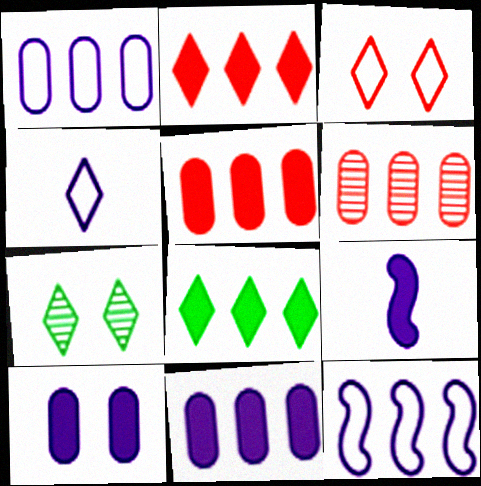[[2, 4, 7], 
[6, 8, 12]]